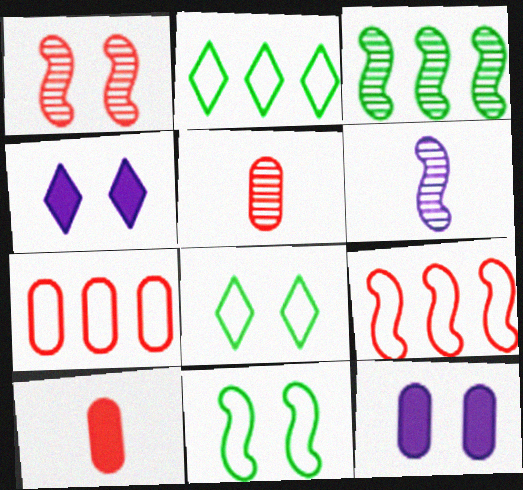[[1, 3, 6], 
[1, 8, 12]]